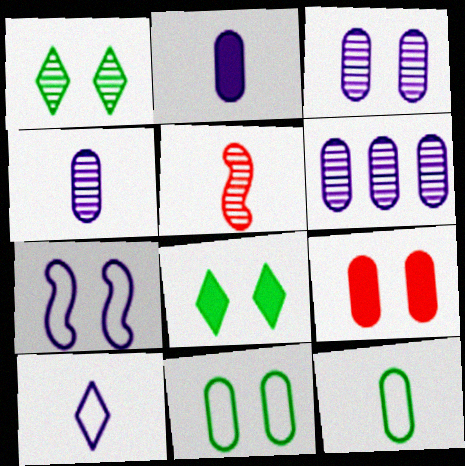[[1, 5, 6], 
[1, 7, 9], 
[3, 4, 6], 
[3, 9, 11], 
[6, 9, 12]]